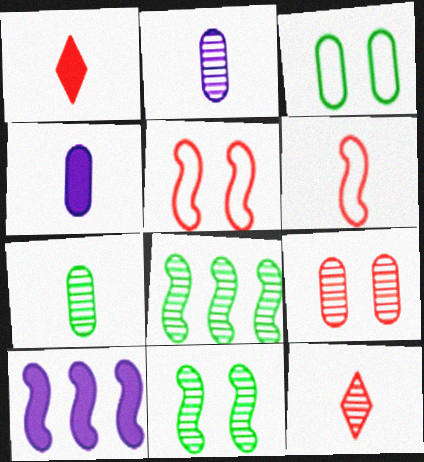[[3, 10, 12], 
[6, 10, 11]]